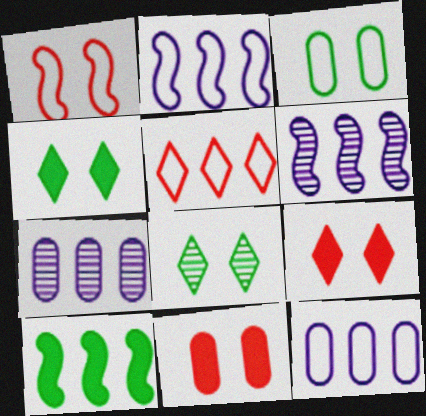[[5, 7, 10]]